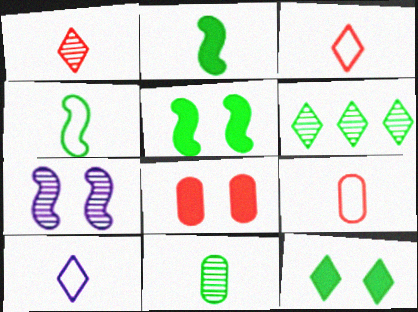[[4, 9, 10]]